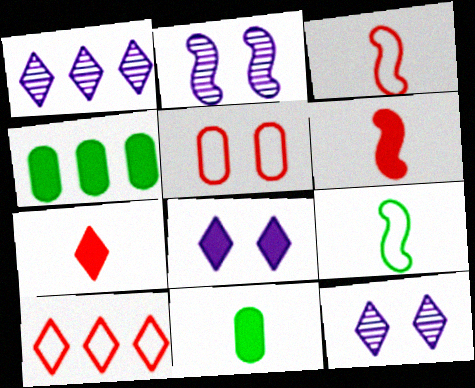[[2, 10, 11], 
[3, 4, 12], 
[3, 5, 10], 
[4, 6, 8]]